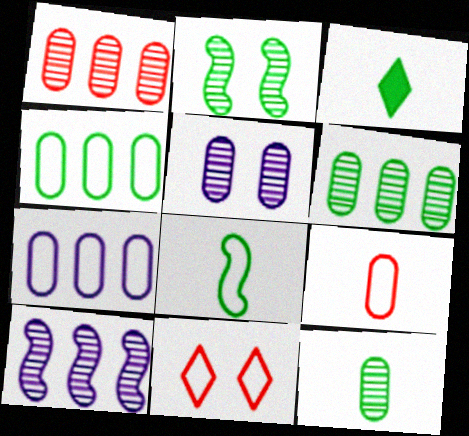[[1, 5, 12], 
[2, 3, 4], 
[3, 8, 12], 
[7, 8, 11]]